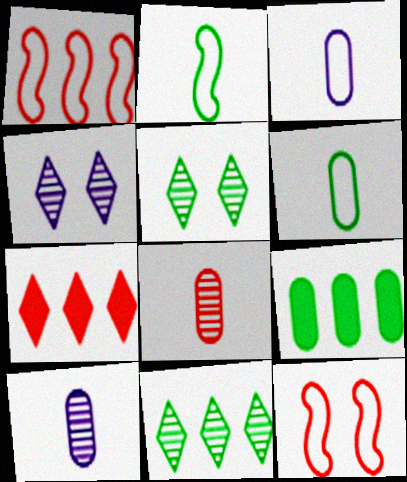[[2, 5, 9], 
[7, 8, 12]]